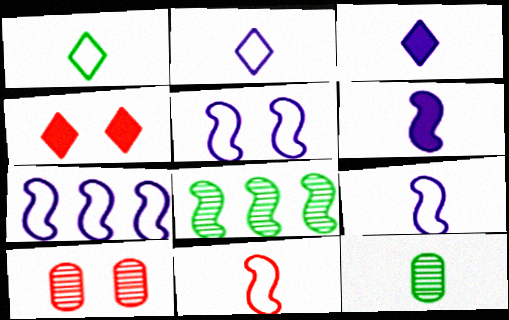[[3, 11, 12], 
[4, 7, 12], 
[5, 7, 9]]